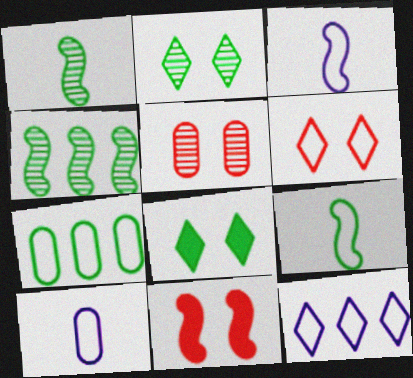[[1, 7, 8], 
[3, 4, 11], 
[3, 6, 7], 
[5, 6, 11]]